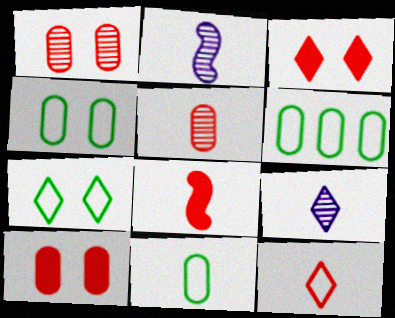[[2, 3, 6], 
[4, 6, 11], 
[5, 8, 12], 
[8, 9, 11]]